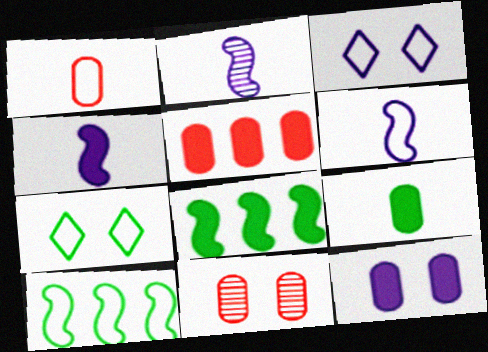[[1, 3, 10], 
[1, 5, 11], 
[2, 4, 6], 
[2, 5, 7], 
[5, 9, 12]]